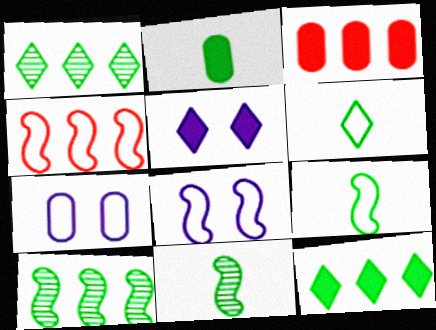[[2, 6, 11], 
[4, 6, 7], 
[4, 8, 9]]